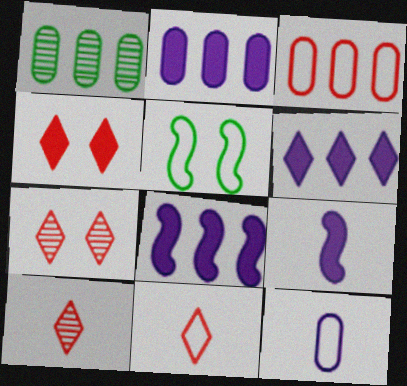[[1, 2, 3], 
[2, 5, 10], 
[2, 6, 8]]